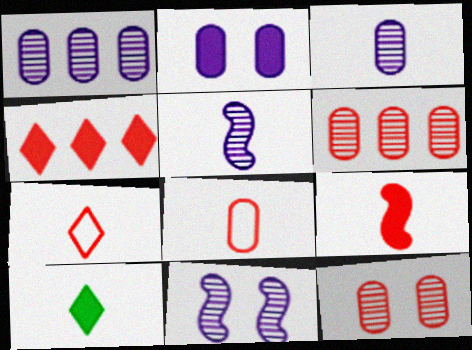[[5, 8, 10]]